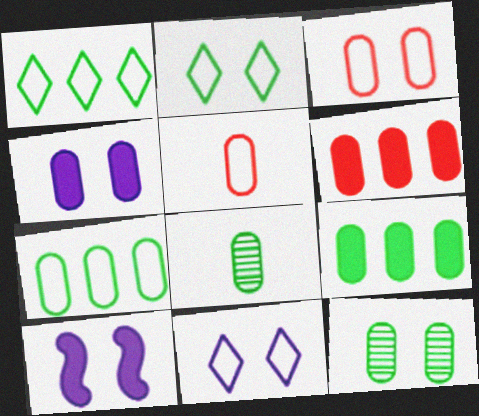[[3, 4, 12]]